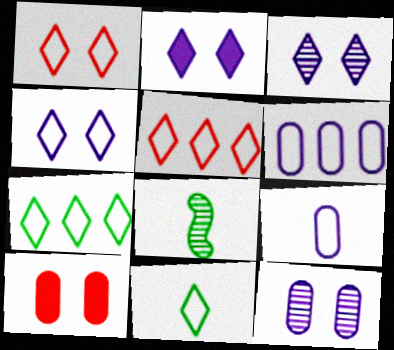[[2, 3, 4], 
[4, 5, 11]]